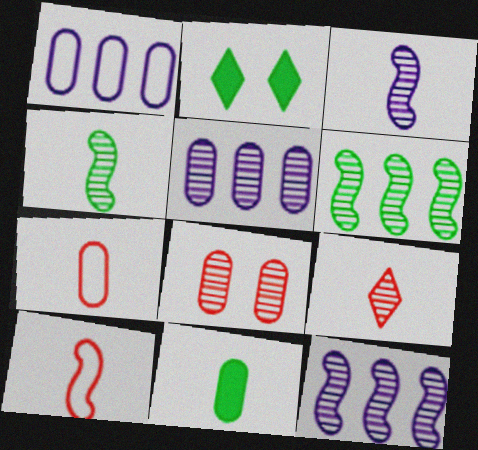[[1, 8, 11], 
[2, 5, 10], 
[2, 7, 12]]